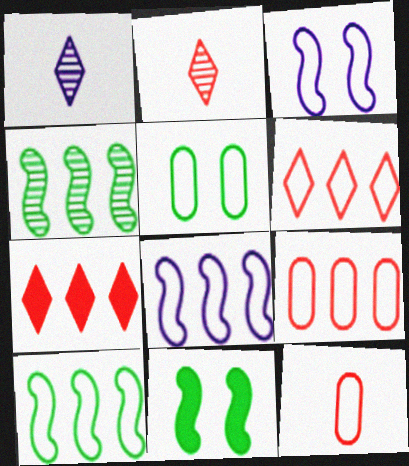[[1, 9, 11]]